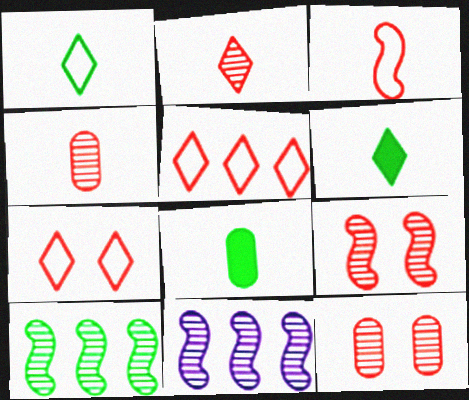[[7, 8, 11]]